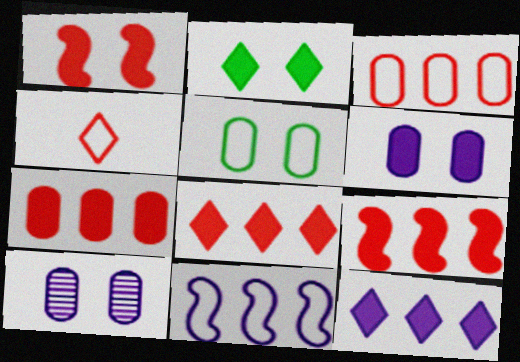[[1, 2, 6], 
[4, 5, 11], 
[7, 8, 9]]